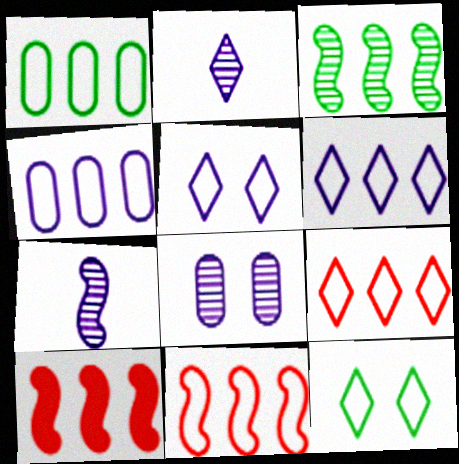[[1, 6, 11]]